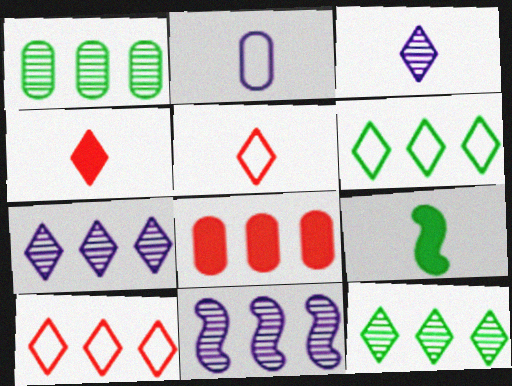[[6, 8, 11]]